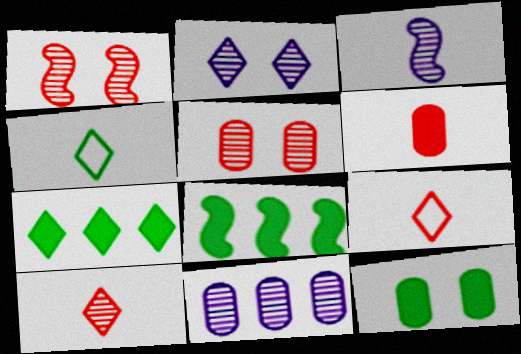[[2, 3, 11], 
[2, 7, 9], 
[3, 4, 6]]